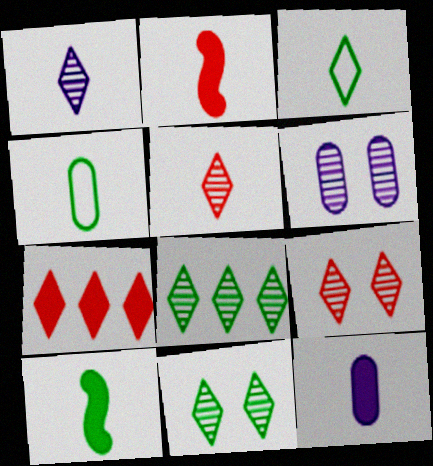[[1, 2, 4], 
[1, 8, 9]]